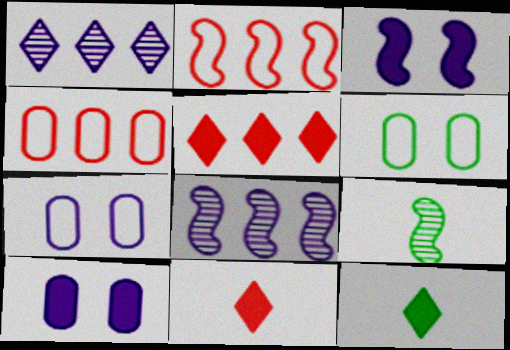[[2, 3, 9], 
[5, 7, 9], 
[6, 8, 11]]